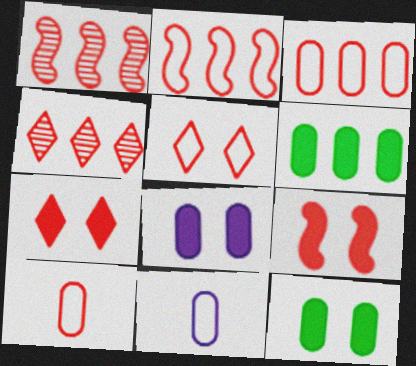[[1, 7, 10], 
[2, 5, 10], 
[4, 9, 10]]